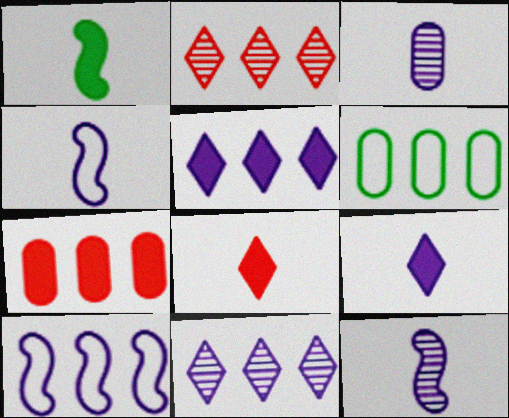[[3, 4, 9]]